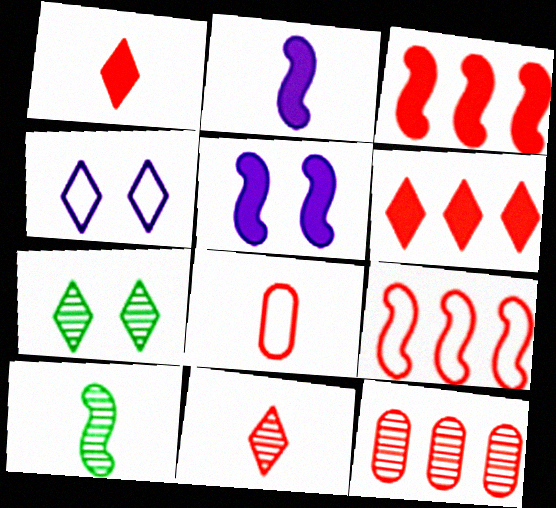[[5, 9, 10], 
[6, 9, 12]]